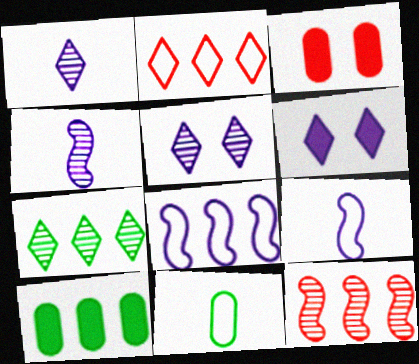[[3, 7, 9], 
[6, 11, 12]]